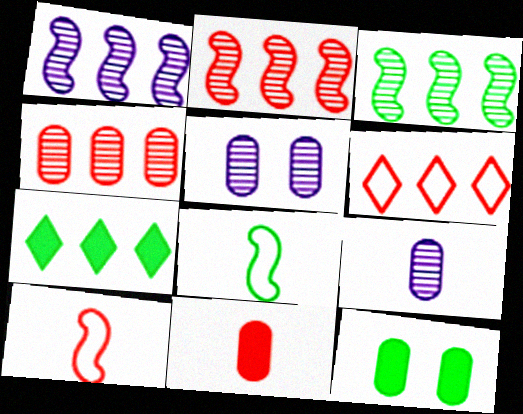[[1, 2, 3], 
[5, 7, 10]]